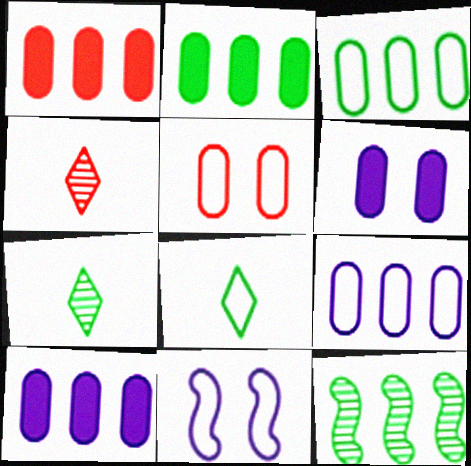[[1, 2, 10], 
[1, 7, 11], 
[2, 4, 11]]